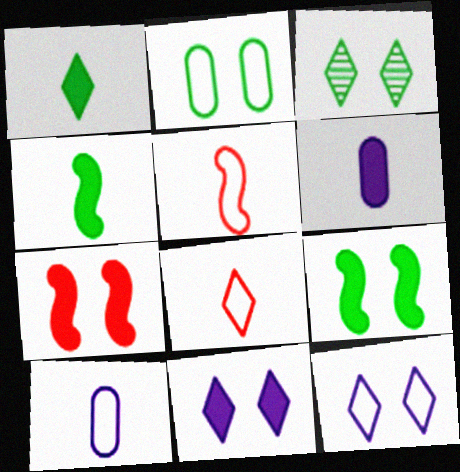[[2, 3, 9]]